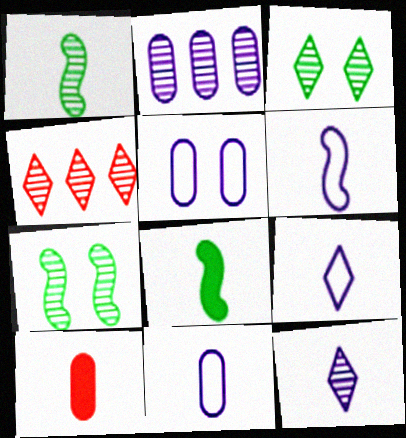[[1, 9, 10], 
[3, 4, 12], 
[4, 5, 8], 
[6, 9, 11]]